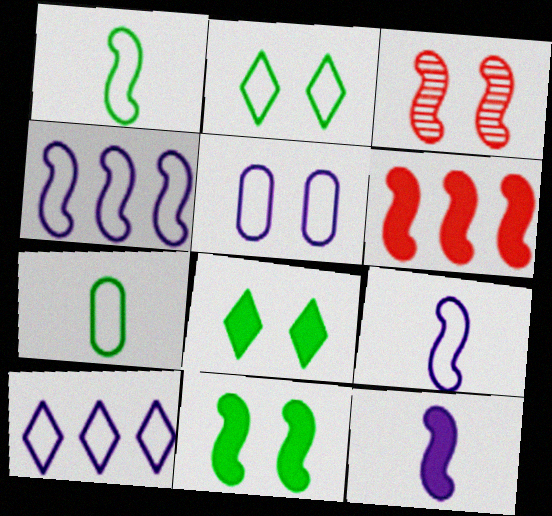[[3, 5, 8], 
[5, 9, 10], 
[6, 11, 12]]